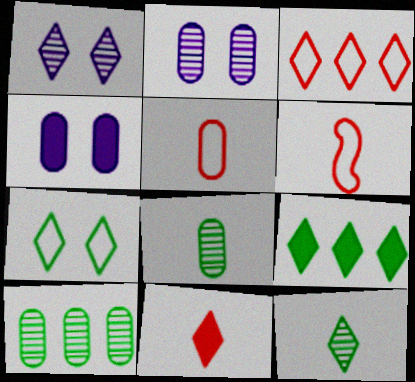[[2, 6, 9], 
[4, 5, 10], 
[7, 9, 12]]